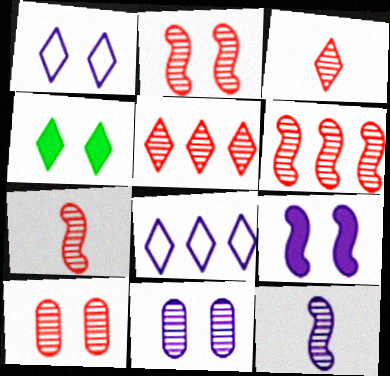[[1, 9, 11], 
[2, 6, 7], 
[3, 4, 8], 
[3, 6, 10], 
[5, 7, 10]]